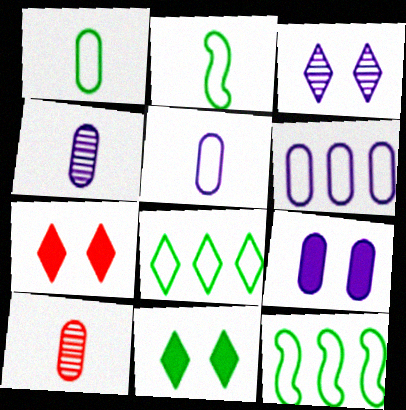[[4, 6, 9], 
[4, 7, 12]]